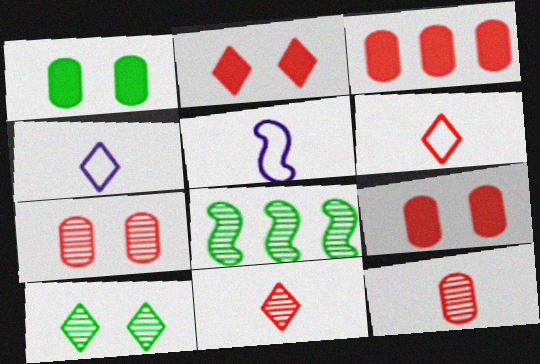[[3, 5, 10], 
[4, 8, 9]]